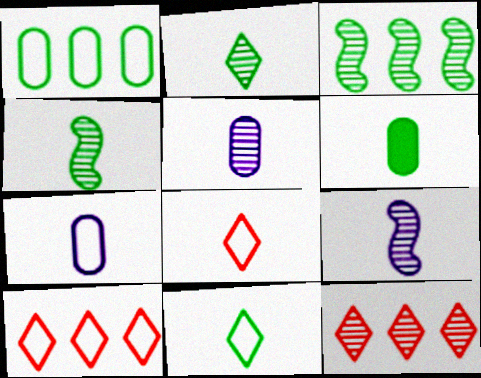[[4, 6, 11], 
[6, 8, 9]]